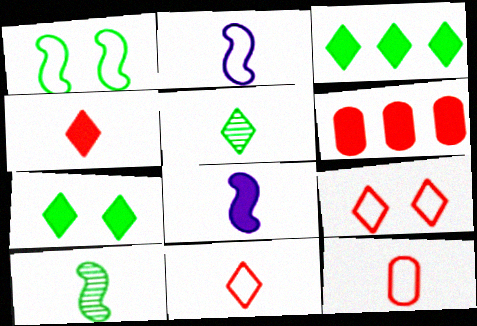[[5, 8, 12], 
[6, 7, 8]]